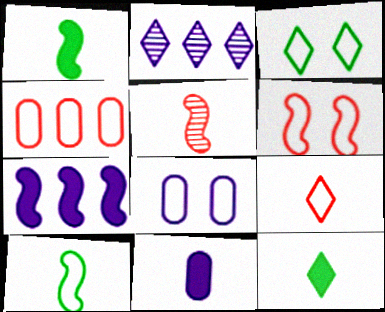[[3, 6, 8], 
[4, 6, 9]]